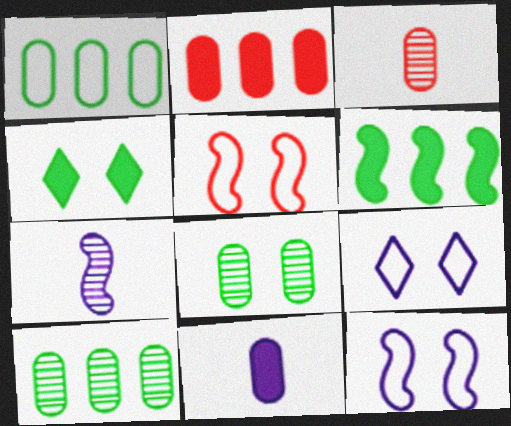[[3, 6, 9], 
[5, 6, 7]]